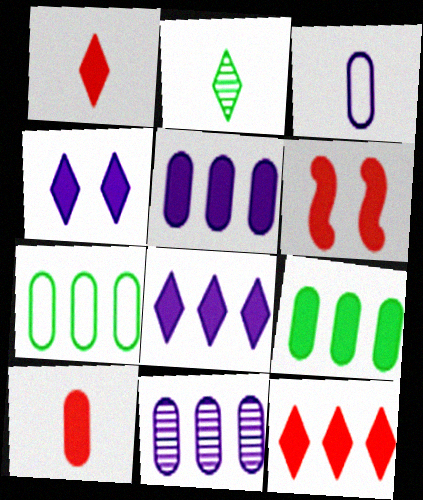[[6, 10, 12]]